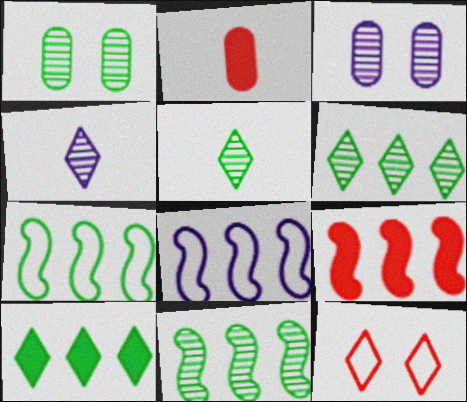[[1, 5, 11], 
[4, 10, 12], 
[8, 9, 11]]